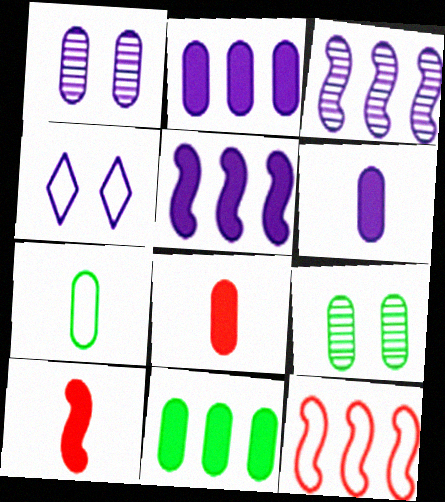[[3, 4, 6], 
[4, 7, 12], 
[7, 9, 11]]